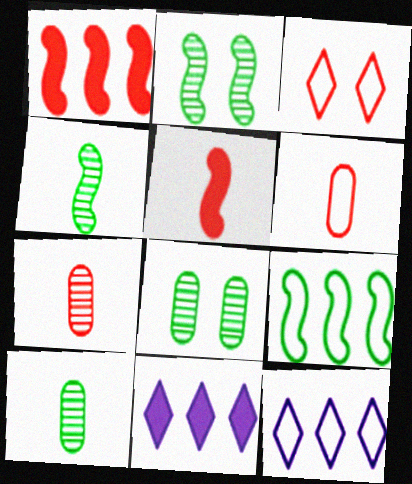[[1, 3, 7], 
[2, 6, 11], 
[5, 8, 12]]